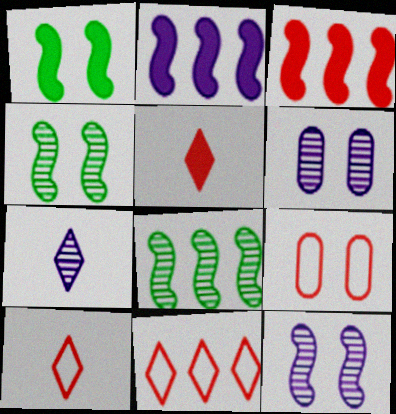[]